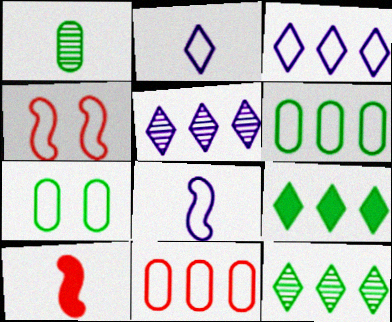[[1, 2, 10], 
[2, 4, 6], 
[5, 7, 10]]